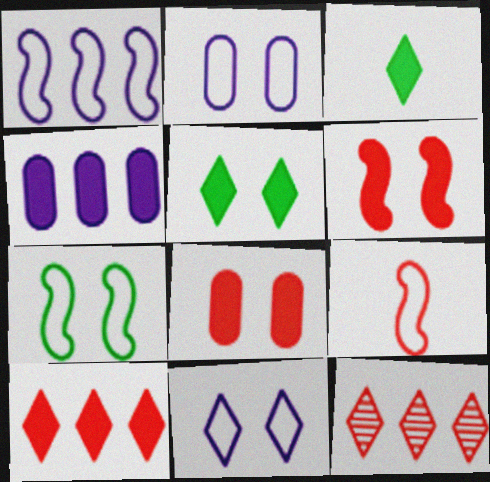[[1, 7, 9], 
[3, 4, 6], 
[3, 11, 12], 
[8, 9, 12]]